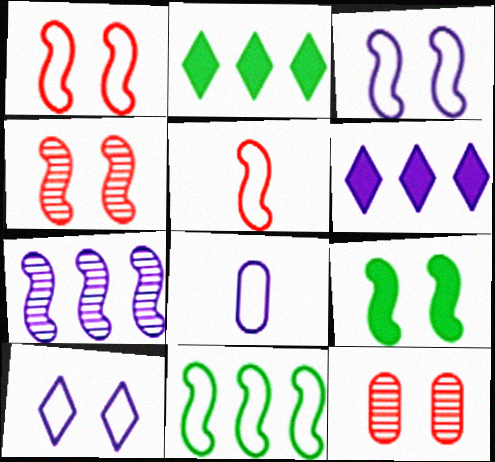[[2, 4, 8], 
[3, 4, 9], 
[3, 5, 11], 
[5, 7, 9], 
[9, 10, 12]]